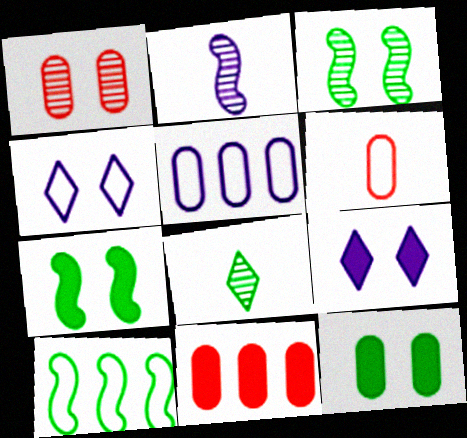[[1, 4, 7], 
[1, 6, 11], 
[2, 5, 9], 
[4, 6, 10], 
[8, 10, 12]]